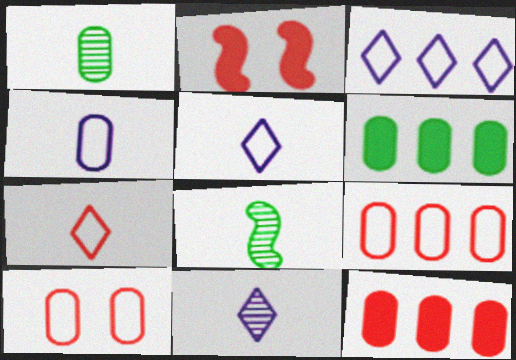[[1, 2, 3]]